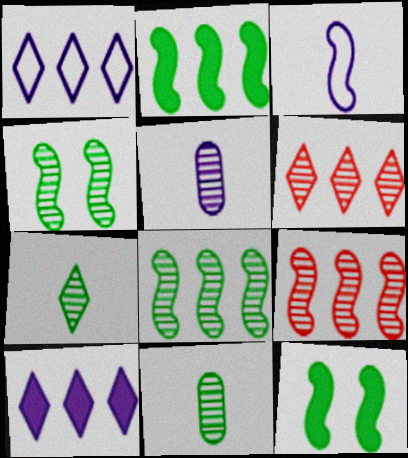[[3, 9, 12], 
[4, 5, 6]]